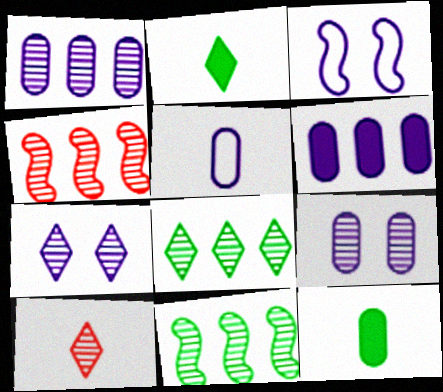[[1, 4, 8], 
[5, 6, 9], 
[7, 8, 10], 
[9, 10, 11]]